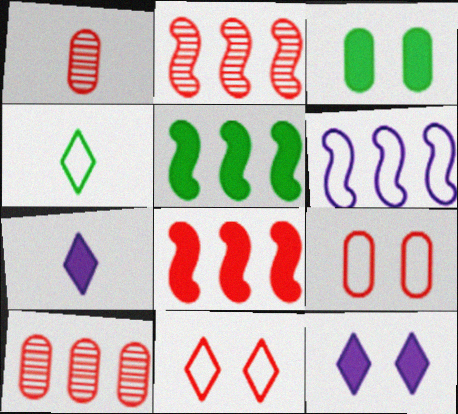[[1, 8, 11], 
[2, 5, 6], 
[3, 7, 8], 
[4, 6, 9]]